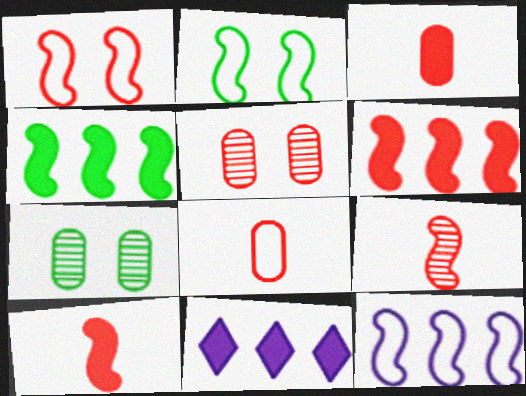[[1, 6, 9]]